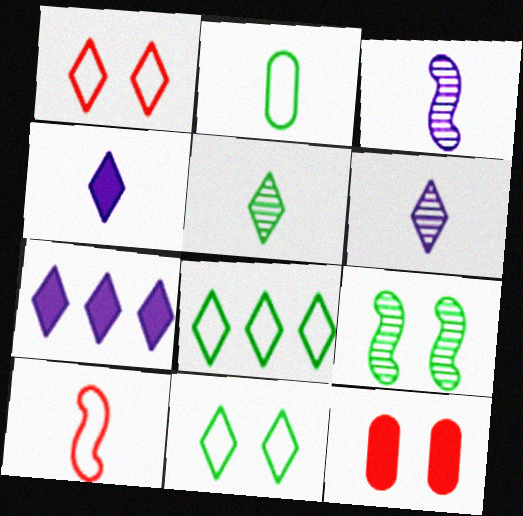[[1, 5, 7], 
[3, 8, 12]]